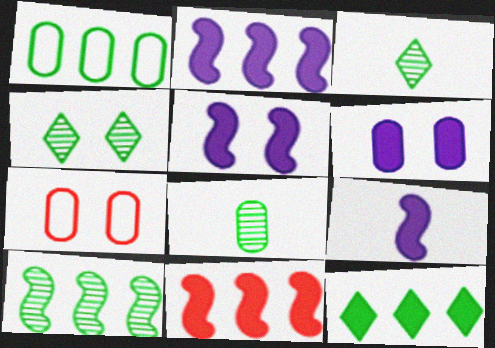[[1, 10, 12], 
[2, 3, 7], 
[2, 5, 9], 
[4, 5, 7], 
[4, 8, 10]]